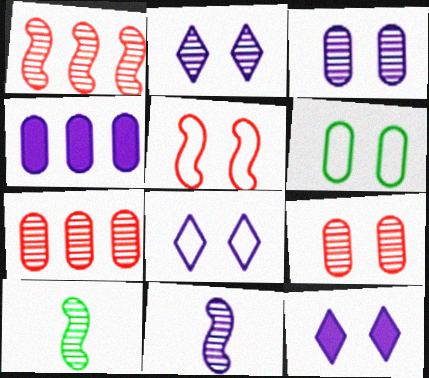[[2, 7, 10], 
[2, 8, 12], 
[4, 8, 11], 
[5, 6, 8]]